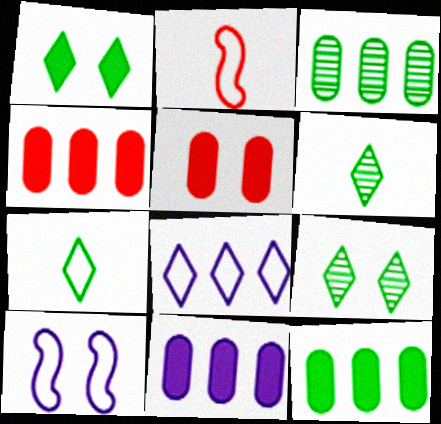[[2, 9, 11], 
[4, 6, 10], 
[4, 11, 12], 
[5, 9, 10]]